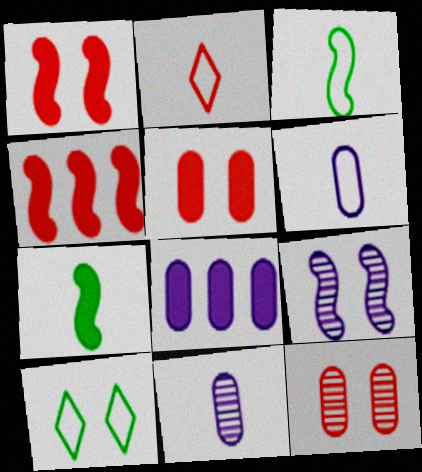[[2, 3, 6], 
[2, 4, 12], 
[2, 7, 11], 
[3, 4, 9], 
[4, 10, 11], 
[5, 9, 10]]